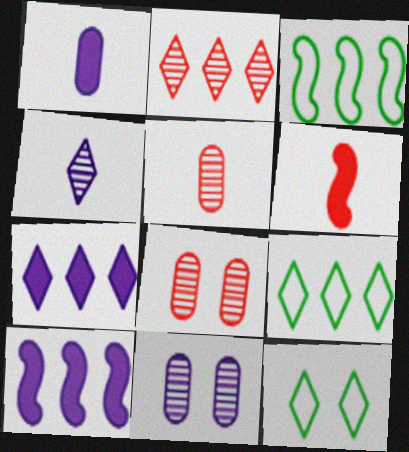[[2, 7, 9], 
[5, 10, 12], 
[6, 9, 11]]